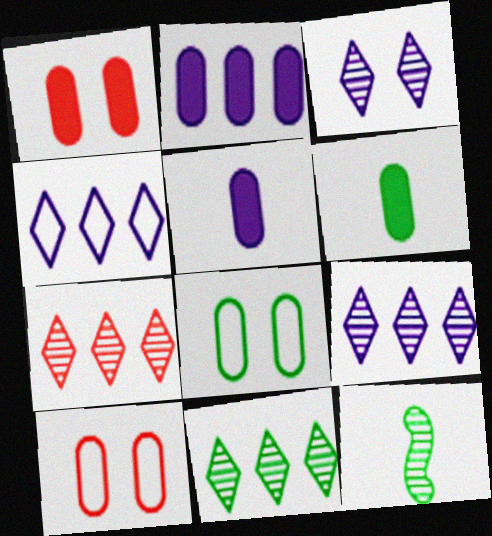[[1, 2, 6], 
[1, 4, 12], 
[7, 9, 11]]